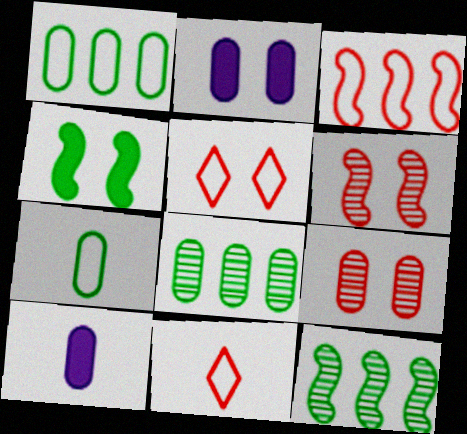[[1, 9, 10], 
[2, 11, 12], 
[5, 10, 12]]